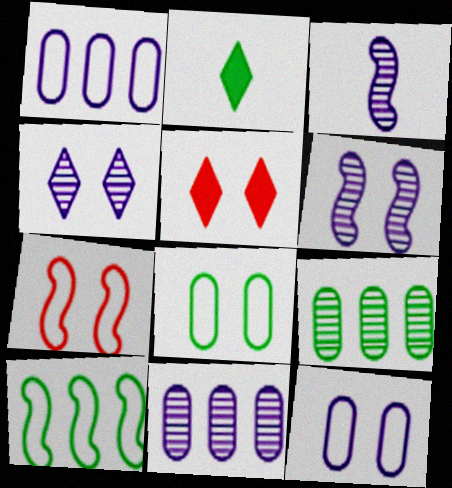[[2, 7, 11], 
[3, 4, 11], 
[5, 6, 8]]